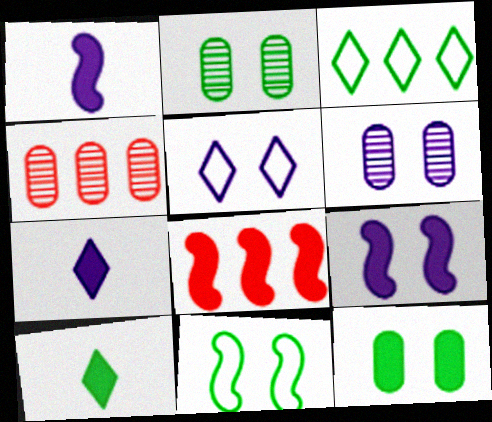[[4, 7, 11], 
[5, 6, 9], 
[7, 8, 12]]